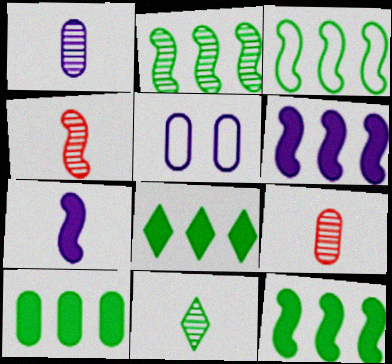[[1, 4, 11], 
[2, 3, 12], 
[4, 5, 8], 
[5, 9, 10], 
[8, 10, 12]]